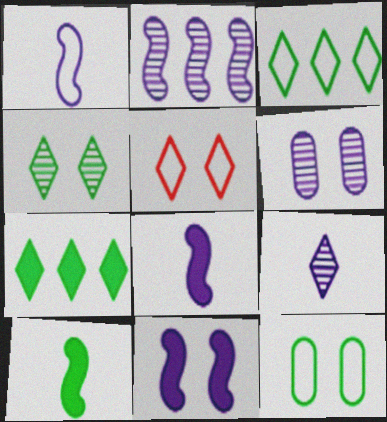[[1, 2, 11], 
[2, 6, 9], 
[5, 7, 9]]